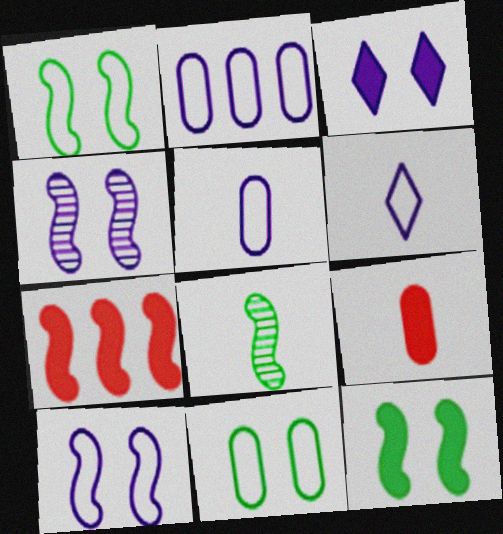[[2, 6, 10], 
[6, 8, 9], 
[7, 8, 10]]